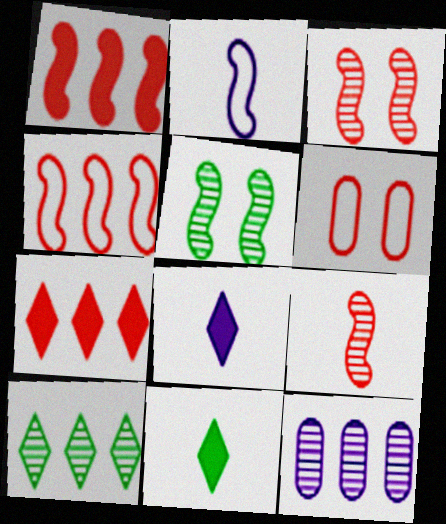[[1, 2, 5], 
[6, 7, 9]]